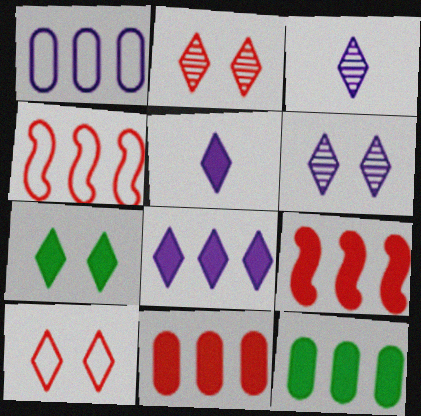[[6, 7, 10], 
[8, 9, 12]]